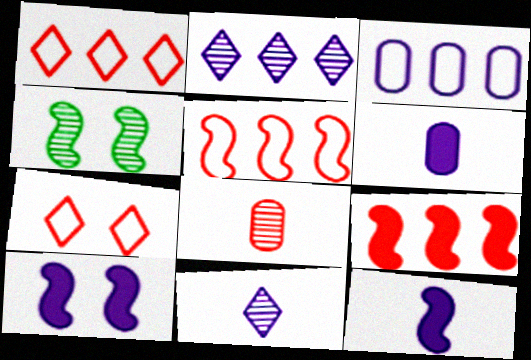[[1, 4, 6], 
[2, 4, 8], 
[3, 10, 11], 
[4, 5, 12], 
[7, 8, 9]]